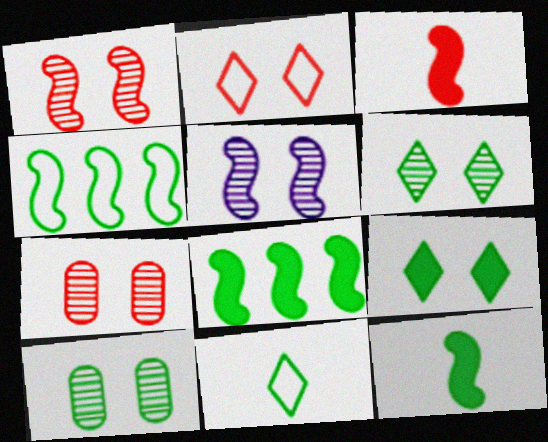[[3, 4, 5], 
[5, 6, 7], 
[8, 10, 11]]